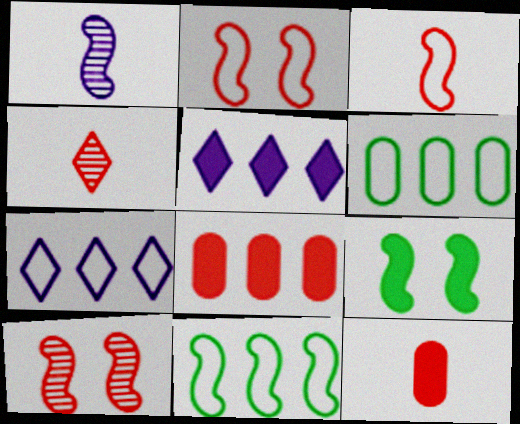[[2, 4, 8], 
[3, 4, 12], 
[5, 9, 12]]